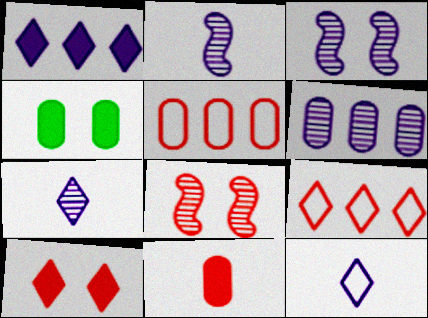[[2, 4, 9], 
[3, 6, 7], 
[8, 9, 11]]